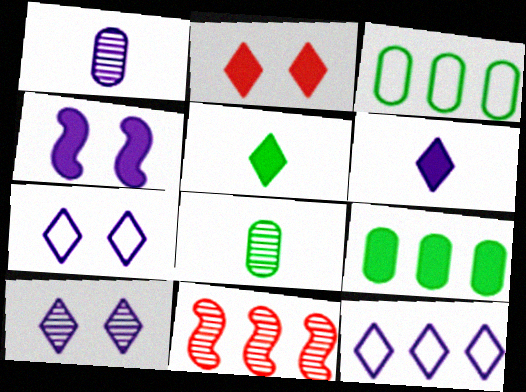[[1, 4, 12], 
[6, 10, 12], 
[8, 10, 11], 
[9, 11, 12]]